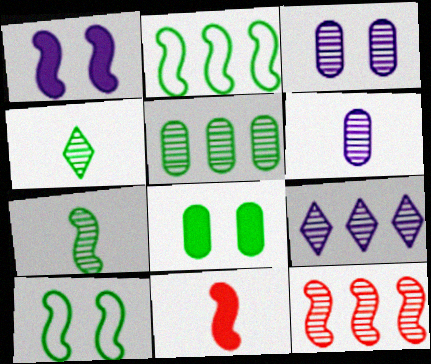[[2, 4, 8], 
[3, 4, 12], 
[5, 9, 12]]